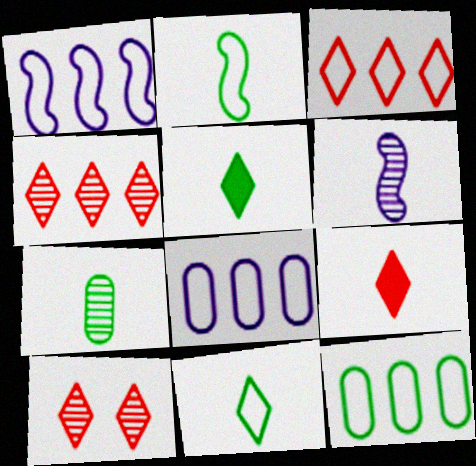[[1, 3, 12], 
[2, 5, 7], 
[3, 9, 10]]